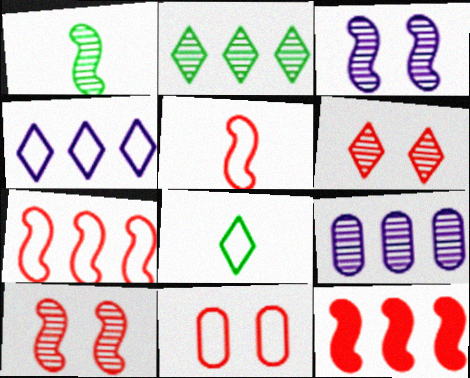[[1, 6, 9], 
[5, 10, 12]]